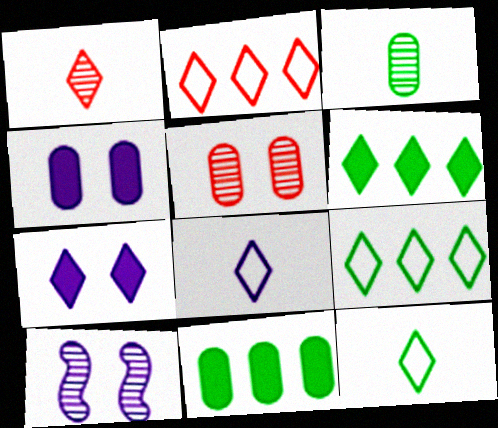[[1, 7, 9]]